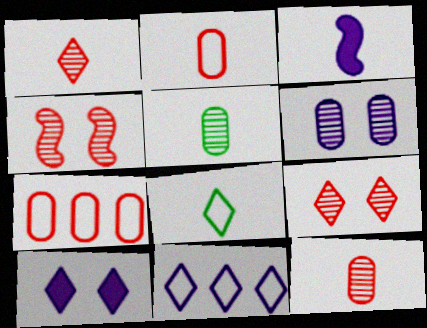[[3, 6, 11], 
[3, 8, 12]]